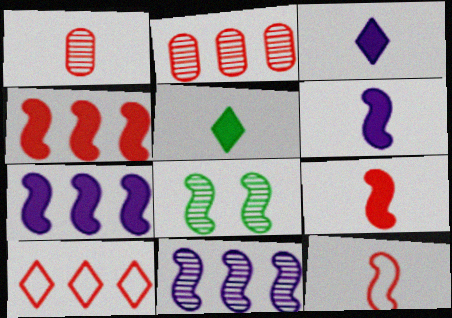[[2, 4, 10], 
[7, 8, 12]]